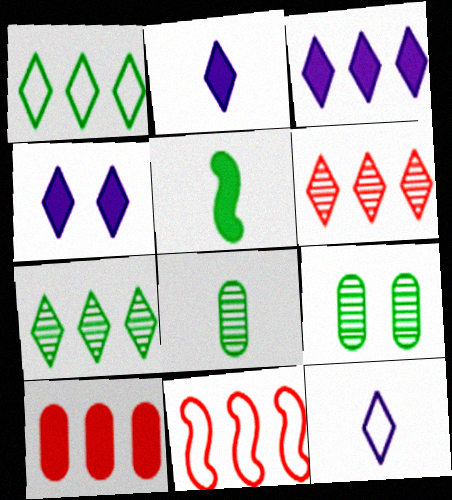[[1, 3, 6], 
[1, 5, 9], 
[2, 3, 4], 
[2, 9, 11], 
[4, 5, 10], 
[4, 8, 11], 
[6, 10, 11]]